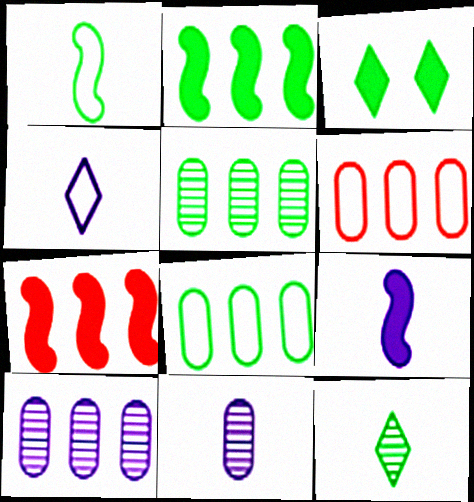[[1, 3, 5], 
[4, 9, 11]]